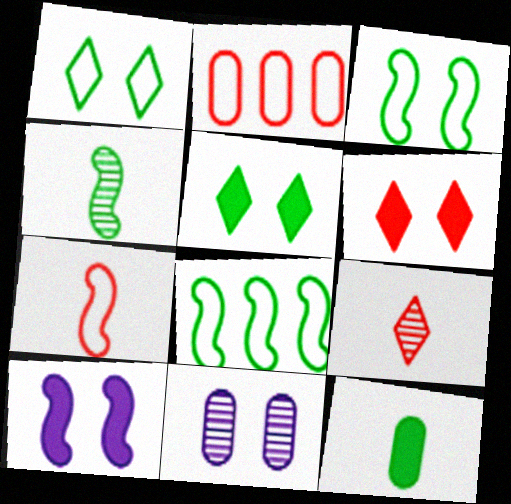[[2, 11, 12], 
[3, 6, 11]]